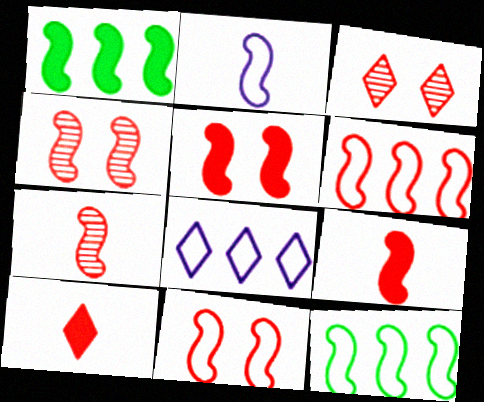[[1, 2, 4], 
[2, 11, 12], 
[4, 5, 11], 
[4, 6, 9], 
[5, 6, 7]]